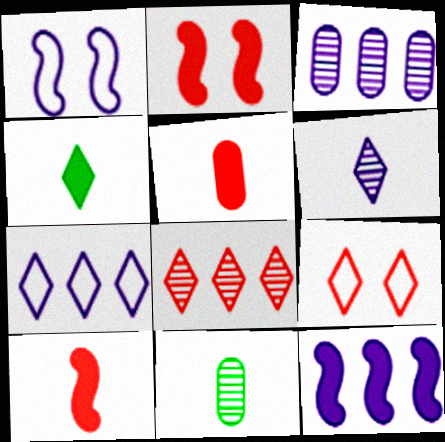[[2, 7, 11], 
[3, 7, 12], 
[9, 11, 12]]